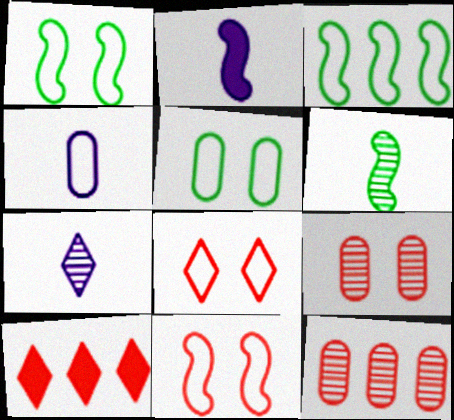[[2, 4, 7], 
[3, 4, 8]]